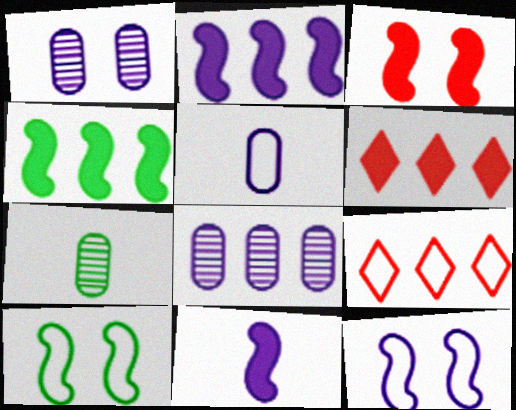[[3, 4, 11], 
[4, 8, 9], 
[5, 9, 10], 
[6, 7, 12]]